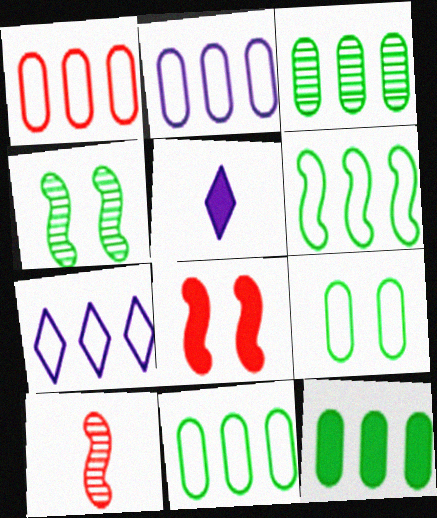[[1, 2, 11], 
[1, 4, 5], 
[1, 6, 7], 
[3, 11, 12], 
[5, 8, 12]]